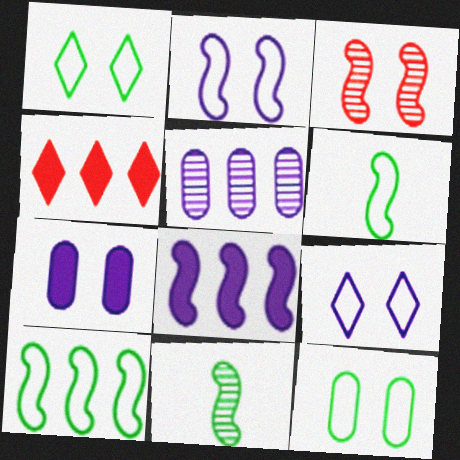[[1, 3, 7], 
[3, 6, 8], 
[4, 5, 10]]